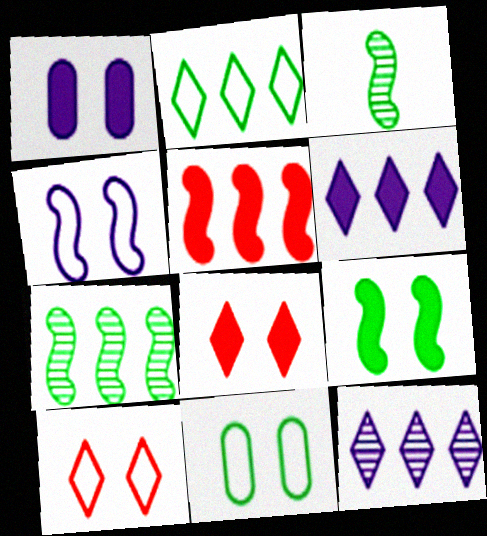[[1, 8, 9], 
[3, 4, 5], 
[4, 10, 11]]